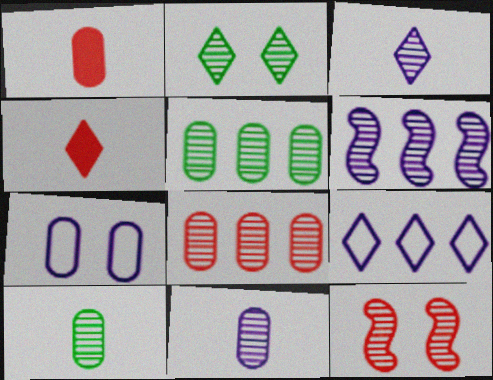[[1, 5, 7], 
[2, 4, 9], 
[3, 5, 12]]